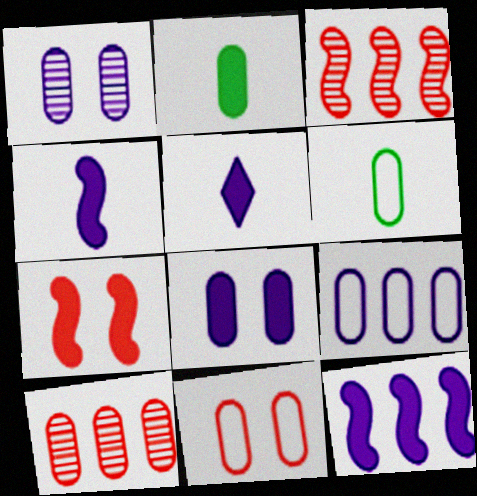[[5, 8, 12], 
[6, 8, 10], 
[6, 9, 11]]